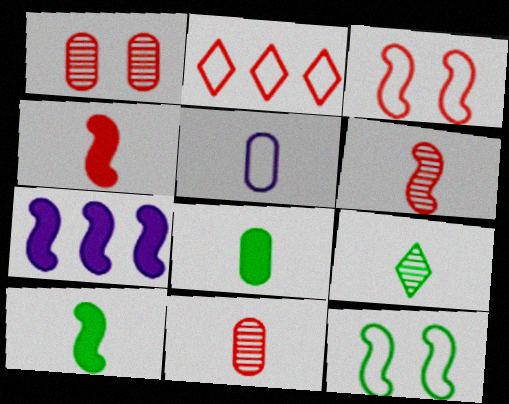[[1, 2, 4], 
[2, 5, 12], 
[4, 5, 9], 
[5, 8, 11], 
[6, 7, 12]]